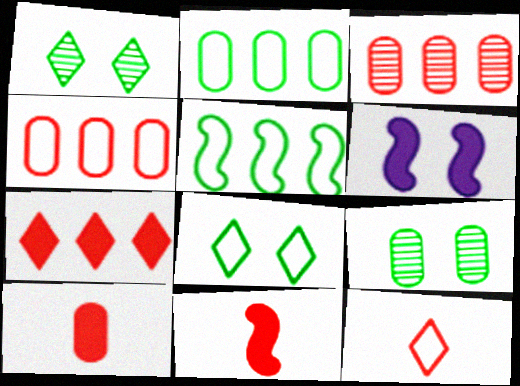[]